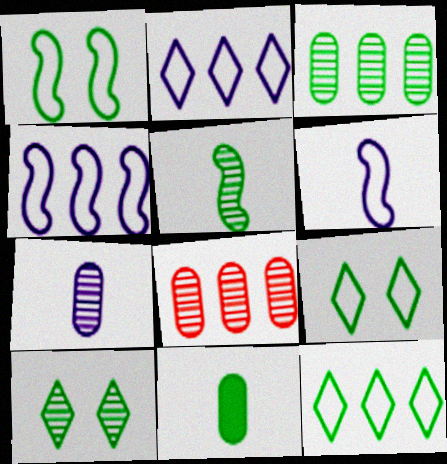[[3, 5, 10]]